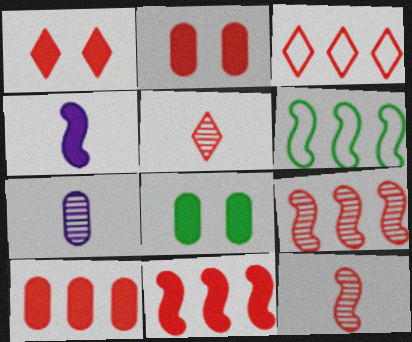[[1, 3, 5], 
[1, 6, 7], 
[2, 3, 12], 
[3, 9, 10]]